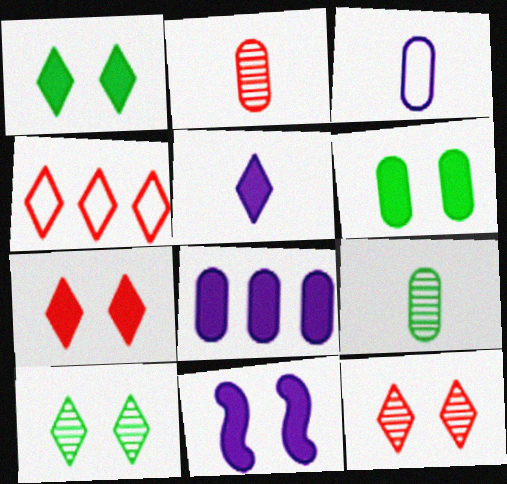[[4, 5, 10], 
[4, 9, 11], 
[5, 8, 11], 
[6, 7, 11]]